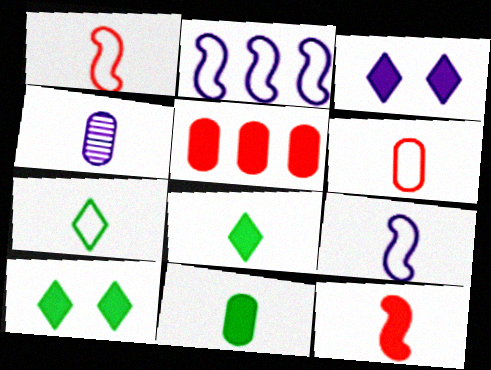[[1, 4, 8], 
[2, 3, 4], 
[4, 6, 11], 
[4, 7, 12], 
[6, 7, 9]]